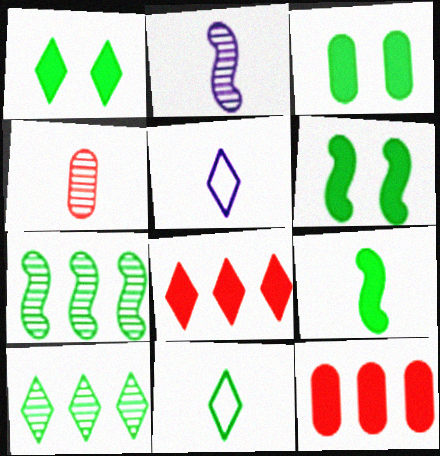[[1, 3, 6], 
[1, 10, 11], 
[3, 7, 11], 
[4, 5, 9]]